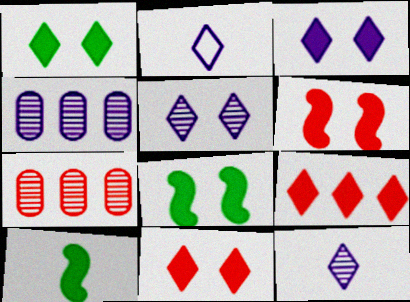[[1, 3, 11], 
[2, 7, 8]]